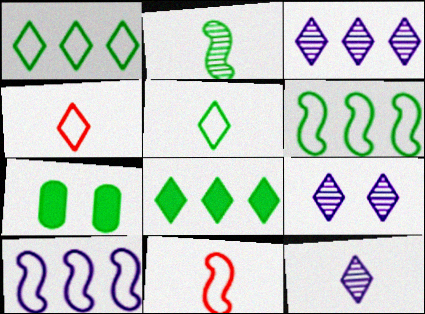[[1, 2, 7], 
[3, 7, 11], 
[3, 9, 12], 
[4, 8, 9]]